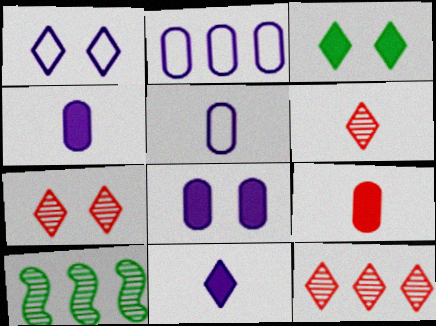[[1, 3, 7], 
[1, 9, 10], 
[6, 7, 12]]